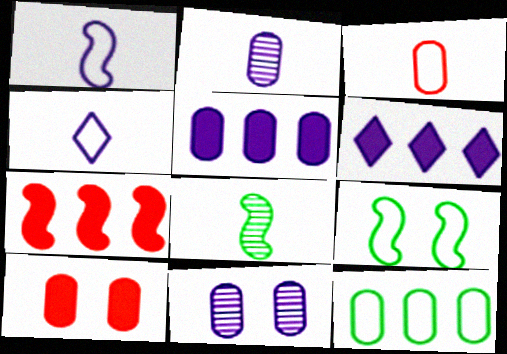[[1, 6, 11], 
[2, 10, 12]]